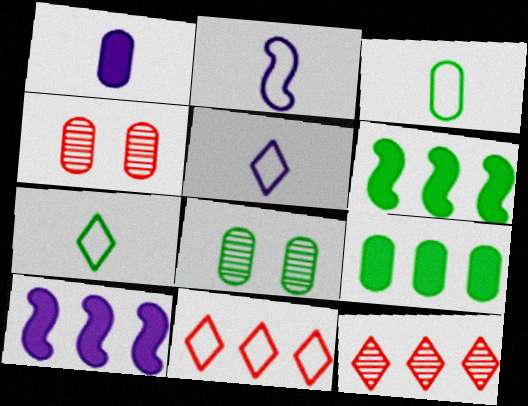[[3, 8, 9], 
[4, 5, 6], 
[4, 7, 10], 
[6, 7, 8]]